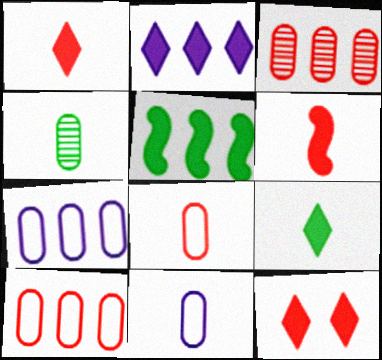[[2, 9, 12]]